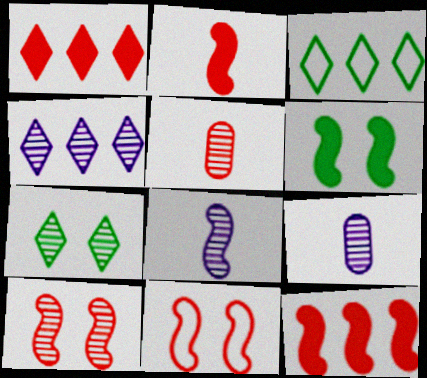[[1, 3, 4], 
[1, 5, 11]]